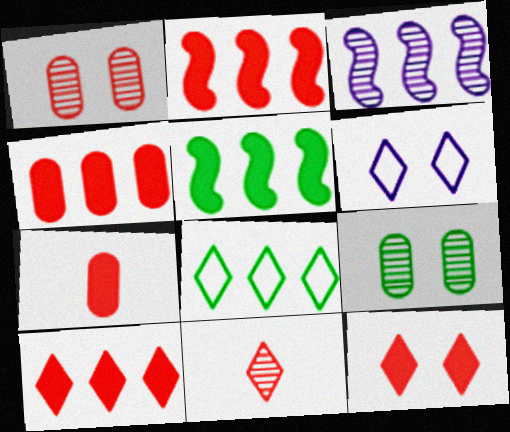[[2, 4, 10], 
[2, 7, 12], 
[3, 4, 8], 
[3, 9, 11]]